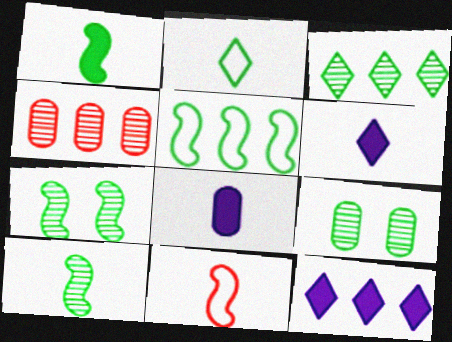[[1, 5, 7], 
[3, 9, 10], 
[4, 5, 12], 
[9, 11, 12]]